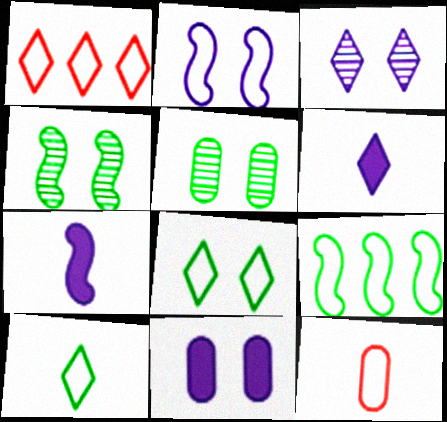[[1, 5, 7], 
[2, 3, 11]]